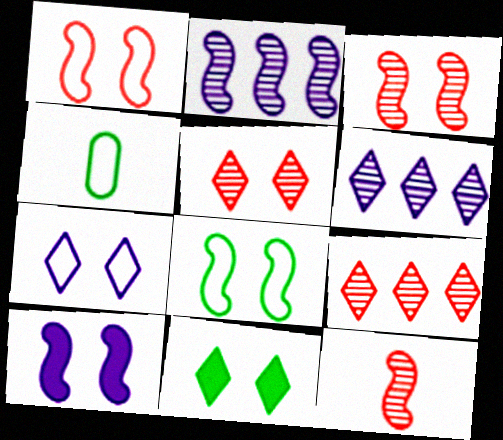[[3, 8, 10], 
[4, 9, 10], 
[5, 7, 11]]